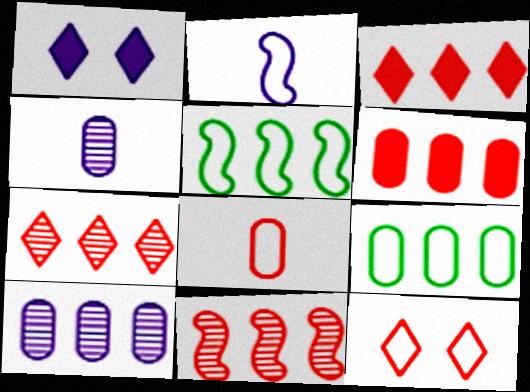[[1, 2, 10], 
[2, 9, 12], 
[3, 5, 10], 
[6, 9, 10]]